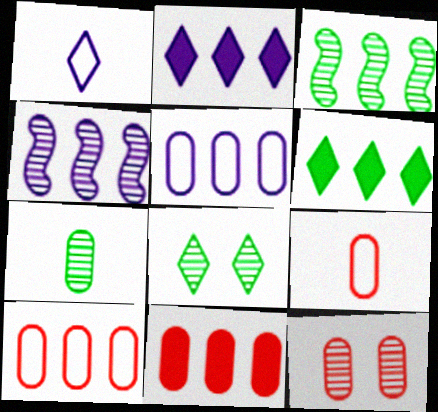[[2, 3, 10], 
[2, 4, 5], 
[3, 7, 8], 
[4, 6, 10], 
[9, 11, 12]]